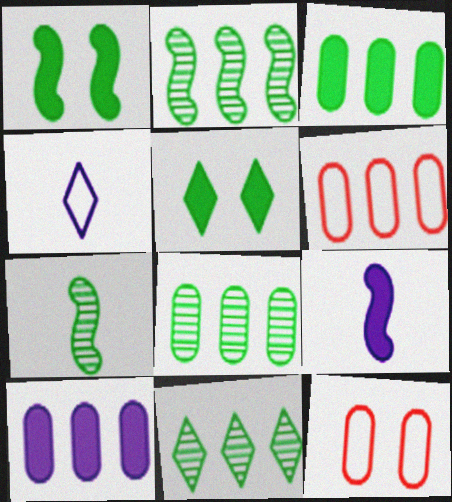[[2, 8, 11], 
[6, 8, 10], 
[9, 11, 12]]